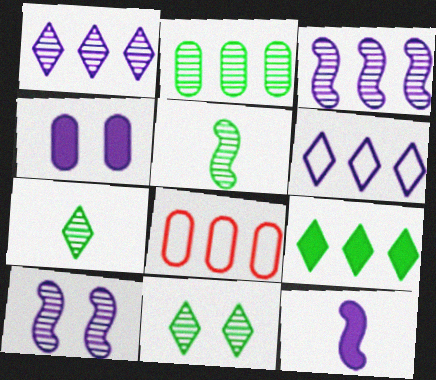[[2, 5, 11], 
[3, 8, 9], 
[8, 11, 12]]